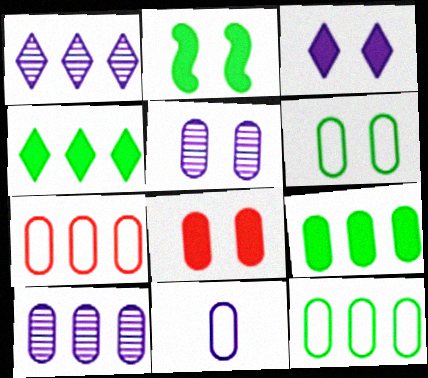[[2, 3, 8], 
[5, 6, 8], 
[6, 7, 11], 
[7, 9, 10]]